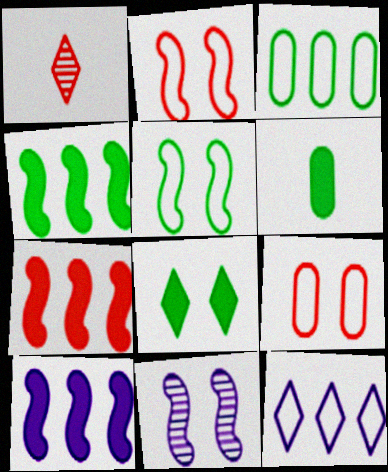[[1, 7, 9], 
[1, 8, 12], 
[4, 6, 8], 
[4, 7, 10], 
[8, 9, 11]]